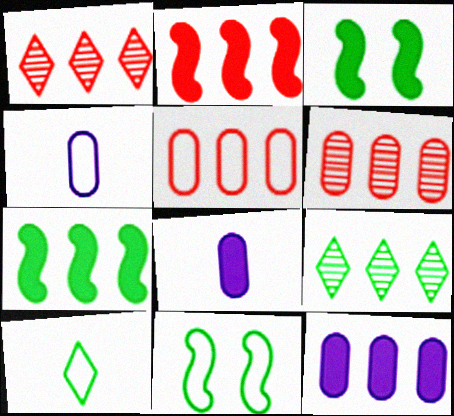[[1, 2, 5], 
[1, 3, 4], 
[1, 8, 11]]